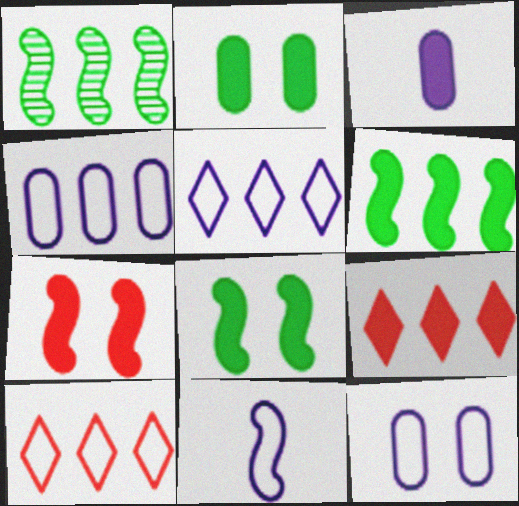[[1, 4, 9], 
[1, 7, 11], 
[3, 8, 9], 
[5, 11, 12]]